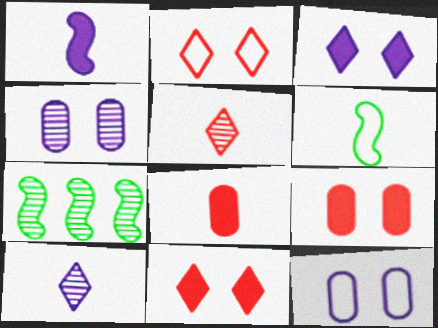[[4, 5, 7], 
[6, 8, 10]]